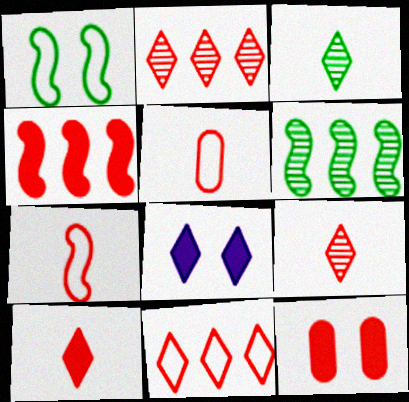[[2, 7, 12], 
[3, 8, 11], 
[4, 10, 12], 
[5, 6, 8]]